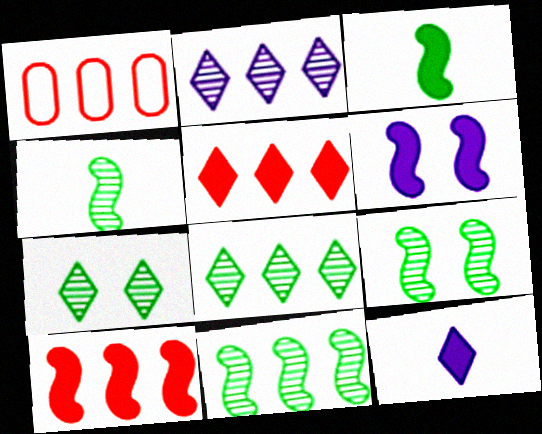[[1, 9, 12], 
[3, 6, 10], 
[4, 9, 11]]